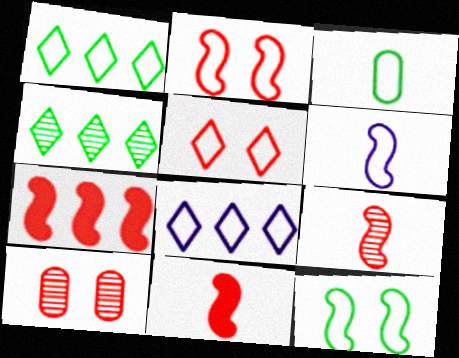[[1, 3, 12], 
[2, 3, 8], 
[2, 7, 9]]